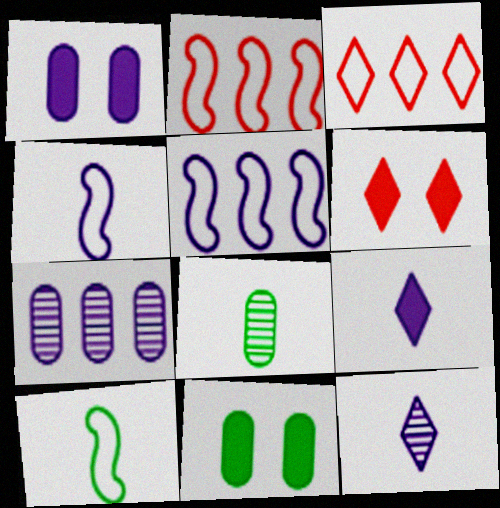[[1, 5, 12], 
[2, 11, 12], 
[5, 6, 8], 
[6, 7, 10]]